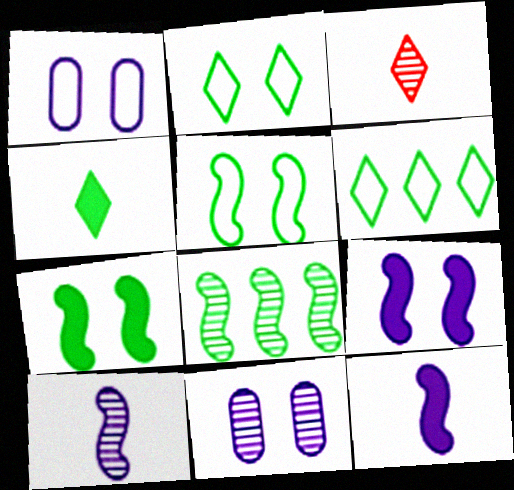[[3, 8, 11]]